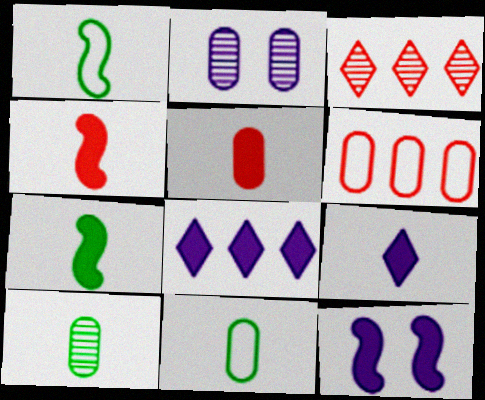[[3, 11, 12], 
[5, 7, 9]]